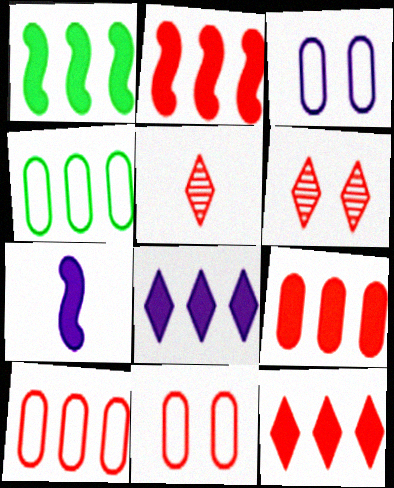[[1, 3, 5], 
[1, 8, 9], 
[2, 5, 11], 
[2, 9, 12], 
[4, 6, 7]]